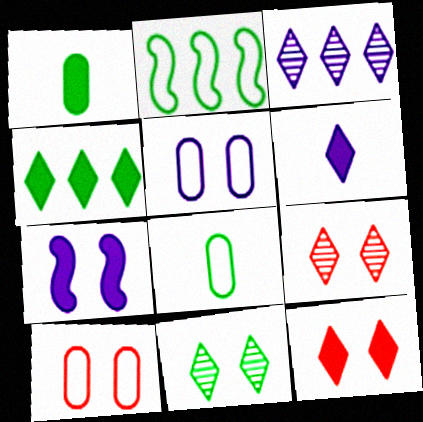[[1, 2, 11], 
[4, 6, 12], 
[7, 10, 11]]